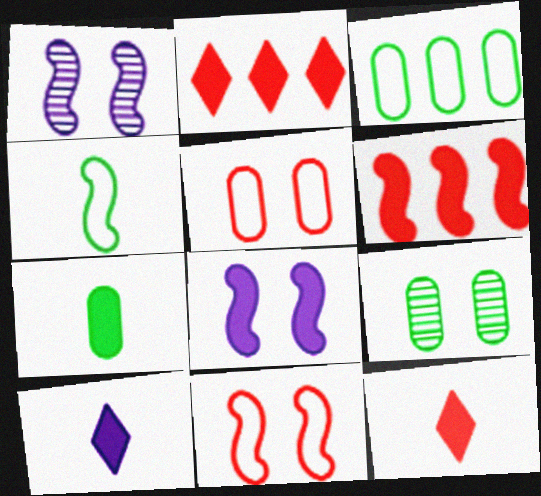[[1, 3, 12], 
[1, 4, 6], 
[2, 7, 8], 
[3, 7, 9]]